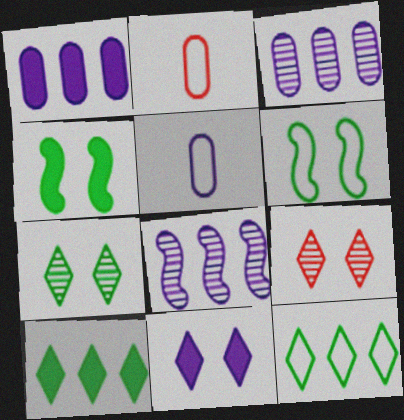[[5, 8, 11]]